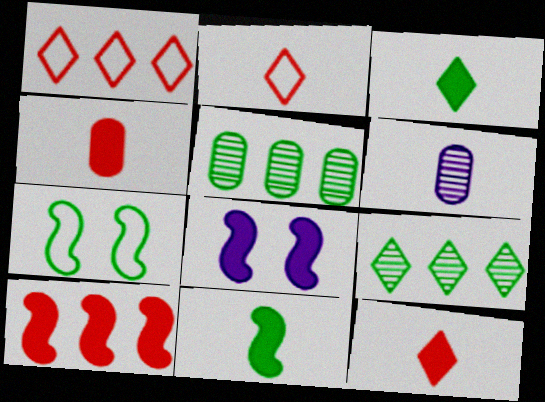[[2, 5, 8], 
[2, 6, 11], 
[3, 5, 7], 
[8, 10, 11]]